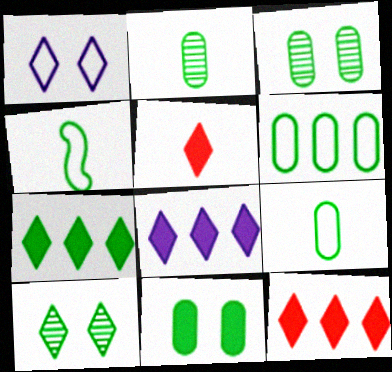[[2, 6, 11], 
[3, 4, 7], 
[7, 8, 12]]